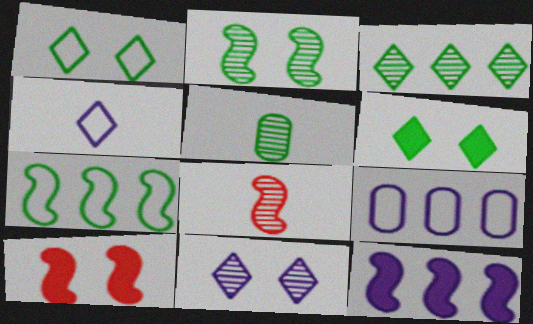[[2, 3, 5], 
[5, 6, 7], 
[6, 8, 9]]